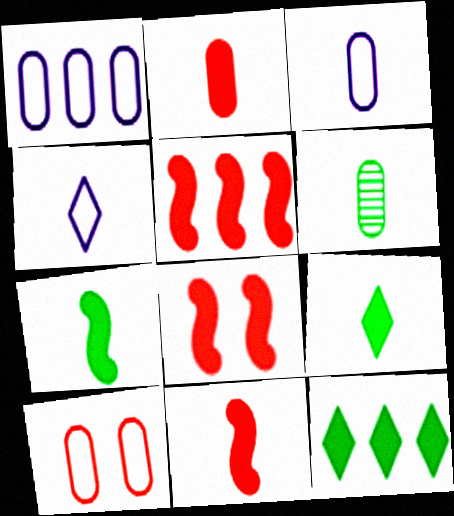[[2, 3, 6], 
[4, 6, 11], 
[5, 8, 11]]